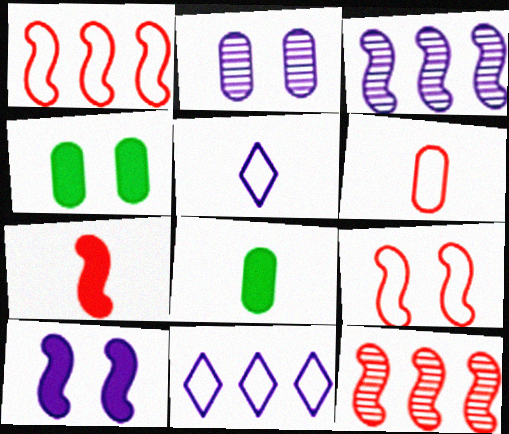[[4, 5, 12], 
[7, 9, 12]]